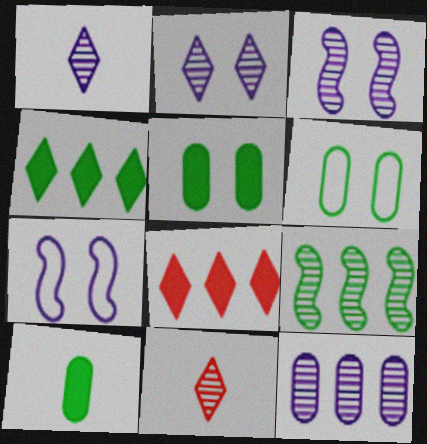[[1, 3, 12]]